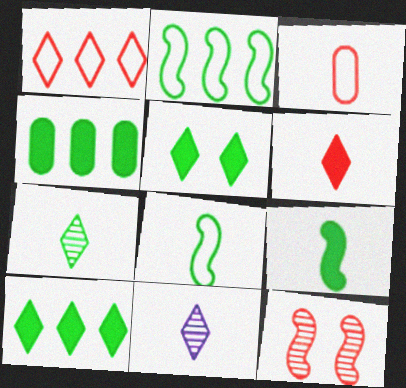[[1, 5, 11], 
[3, 9, 11], 
[4, 5, 9]]